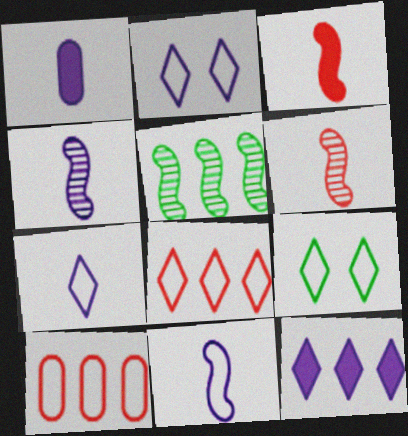[[1, 4, 7], 
[5, 10, 12], 
[7, 8, 9], 
[9, 10, 11]]